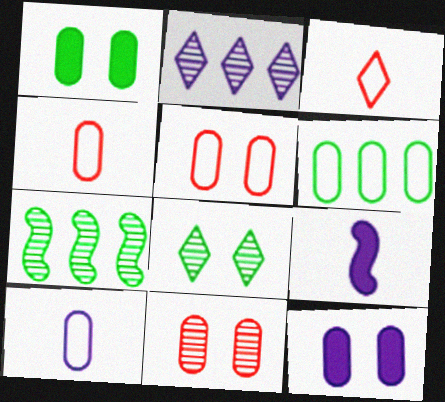[[3, 7, 12], 
[5, 6, 10]]